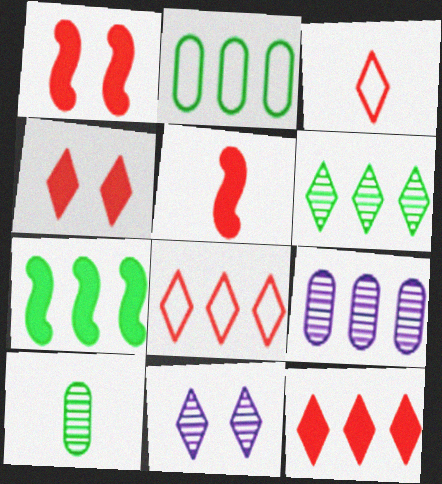[[2, 5, 11], 
[2, 6, 7], 
[7, 8, 9]]